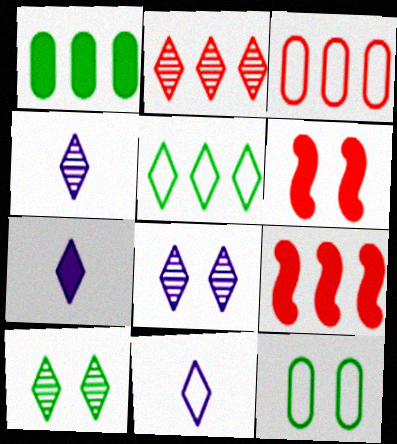[[1, 6, 7], 
[2, 3, 9], 
[2, 4, 10], 
[4, 7, 11], 
[4, 9, 12], 
[6, 8, 12]]